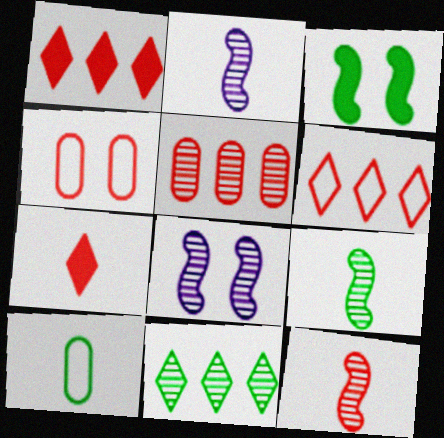[[1, 4, 12], 
[1, 8, 10], 
[2, 7, 10], 
[2, 9, 12], 
[3, 10, 11]]